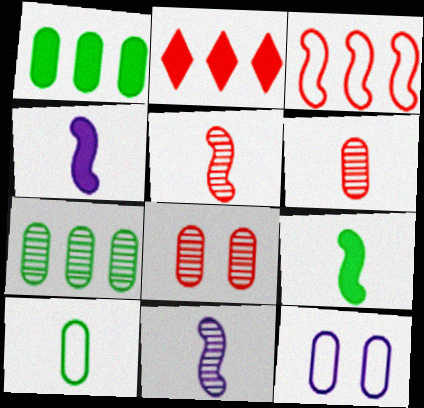[[1, 6, 12]]